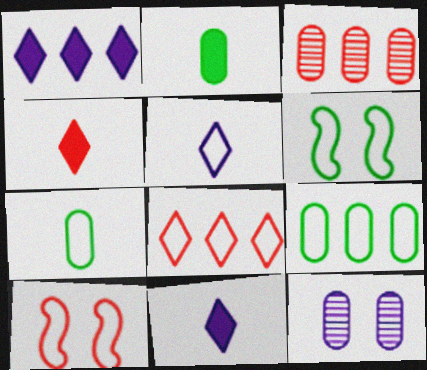[[3, 4, 10], 
[3, 6, 11], 
[5, 9, 10]]